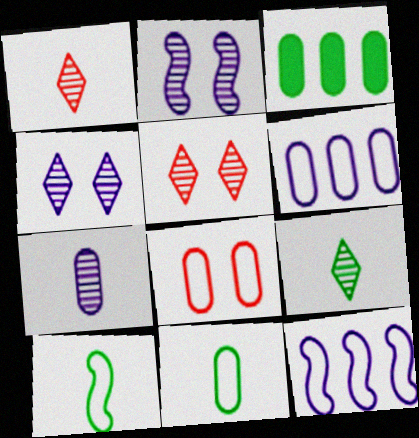[[3, 7, 8], 
[6, 8, 11]]